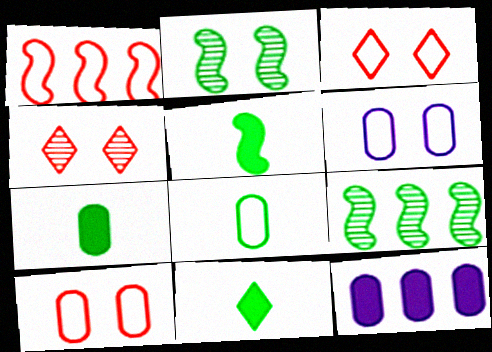[[5, 7, 11]]